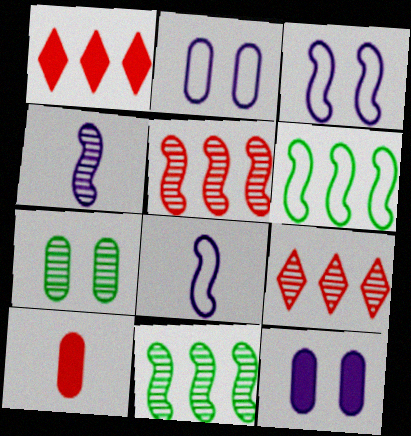[[1, 7, 8], 
[4, 7, 9]]